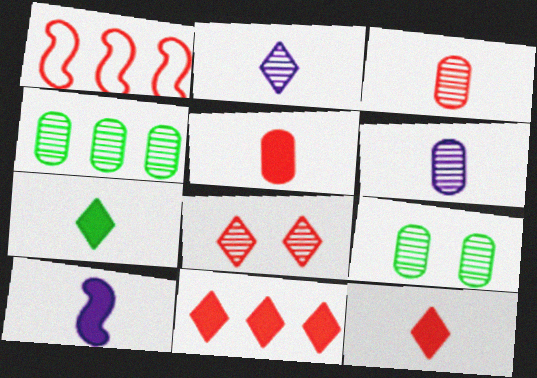[[1, 5, 8], 
[5, 7, 10]]